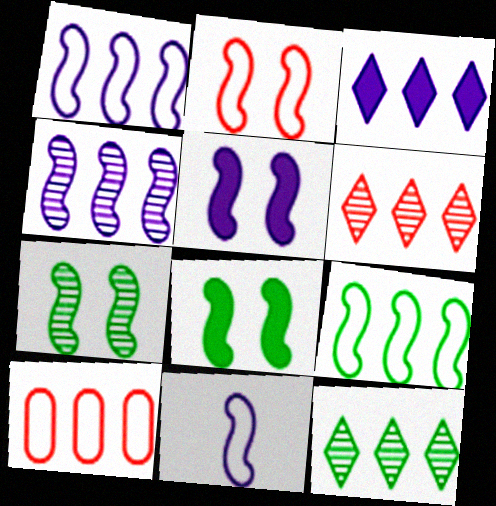[[2, 5, 7], 
[2, 9, 11], 
[4, 5, 11]]